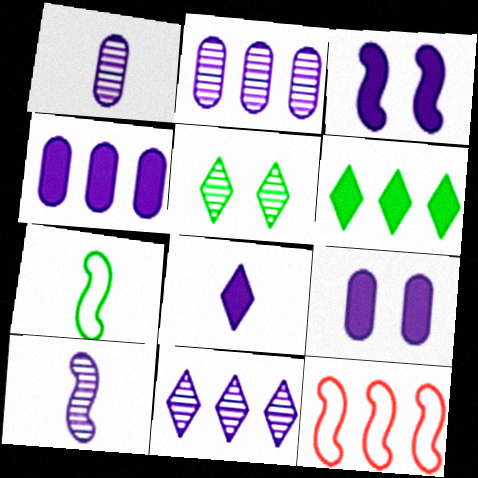[[2, 6, 12], 
[3, 4, 8]]